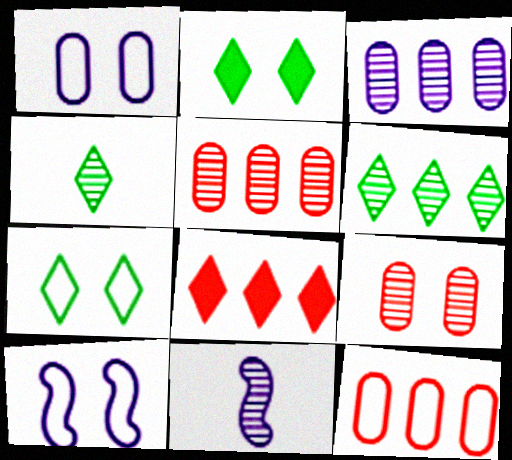[[2, 9, 10], 
[2, 11, 12], 
[6, 9, 11]]